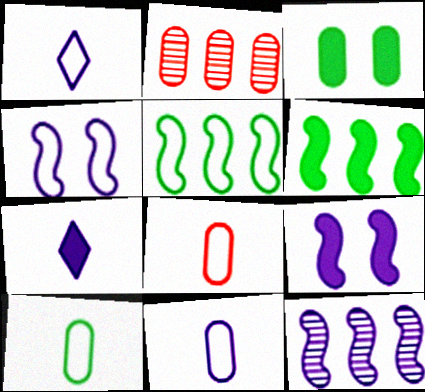[[2, 3, 11], 
[8, 10, 11]]